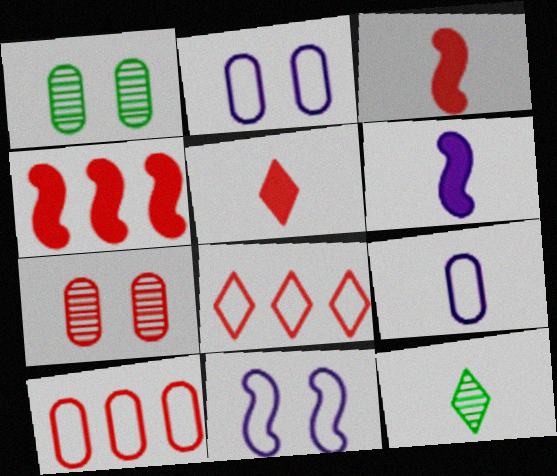[[1, 6, 8], 
[2, 4, 12], 
[3, 7, 8], 
[3, 9, 12]]